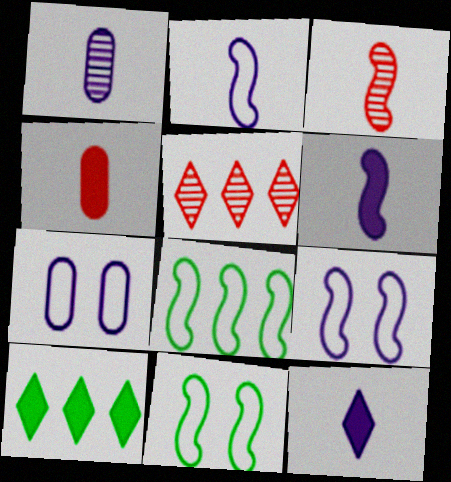[[1, 2, 12], 
[3, 7, 10]]